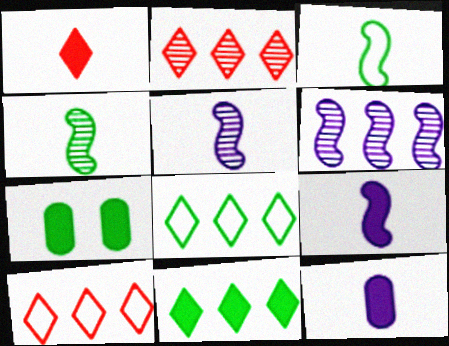[[4, 7, 8], 
[5, 7, 10]]